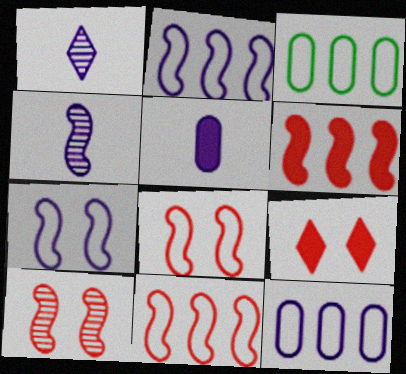[[3, 4, 9]]